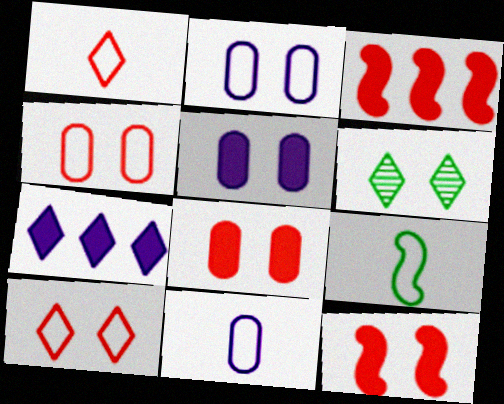[[1, 6, 7], 
[1, 9, 11], 
[2, 6, 12], 
[3, 6, 11]]